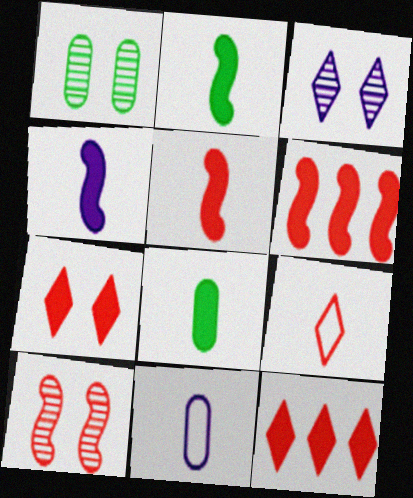[[1, 3, 10], 
[2, 4, 5]]